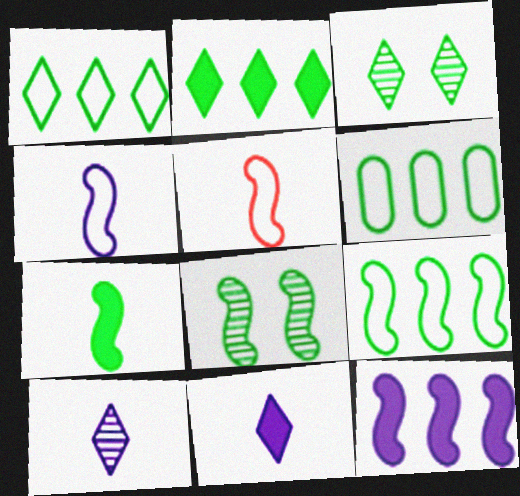[[1, 6, 9], 
[3, 6, 7], 
[5, 8, 12], 
[7, 8, 9]]